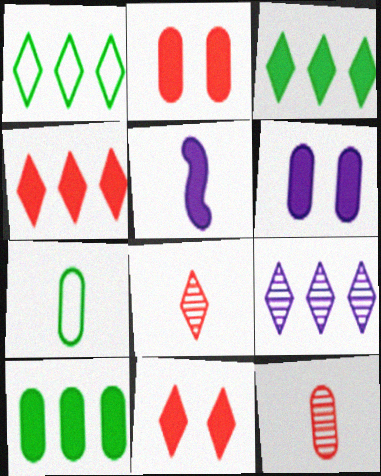[[1, 4, 9], 
[2, 3, 5], 
[5, 7, 8], 
[5, 10, 11]]